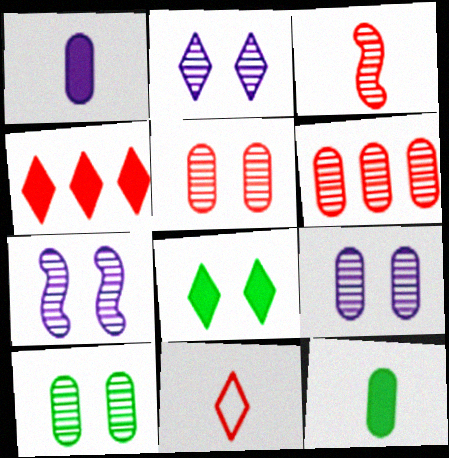[[2, 7, 9], 
[5, 9, 10]]